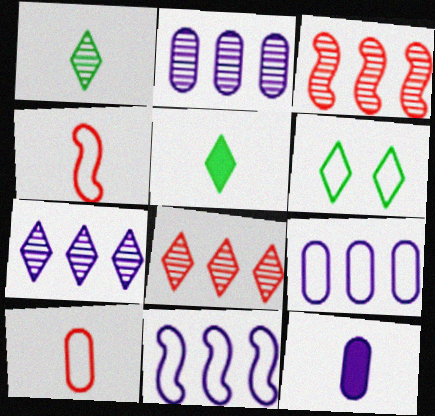[[1, 4, 12], 
[3, 6, 12], 
[4, 6, 9], 
[6, 10, 11]]